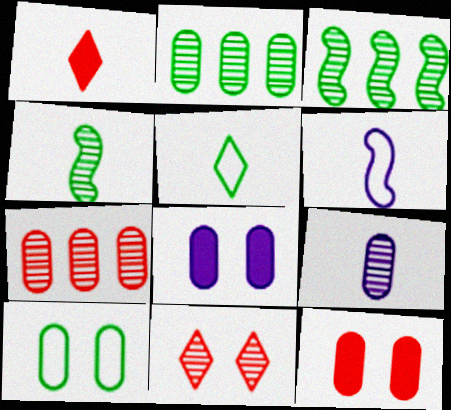[[3, 9, 11]]